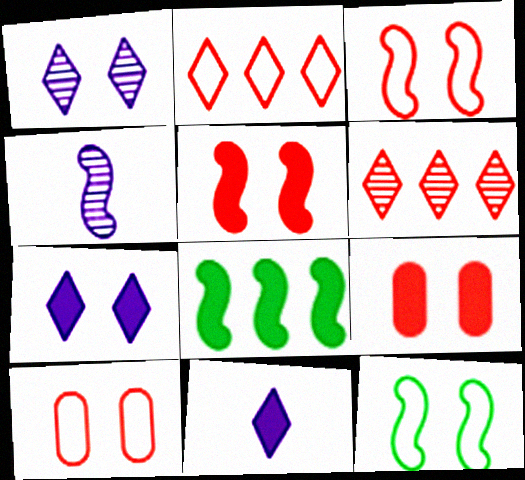[[1, 9, 12], 
[3, 4, 8], 
[8, 9, 11]]